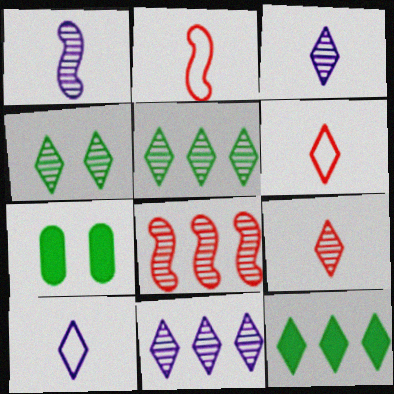[[2, 7, 11], 
[4, 9, 11], 
[7, 8, 10]]